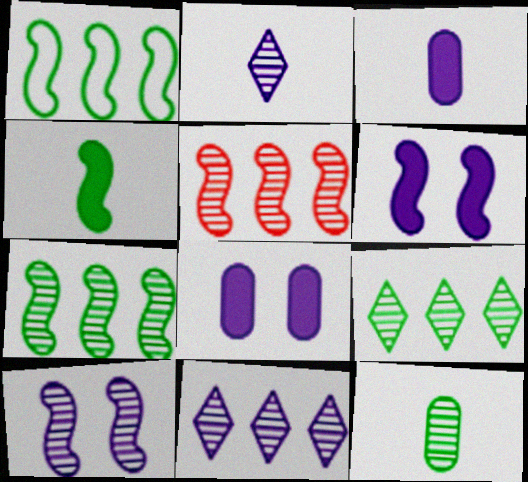[]